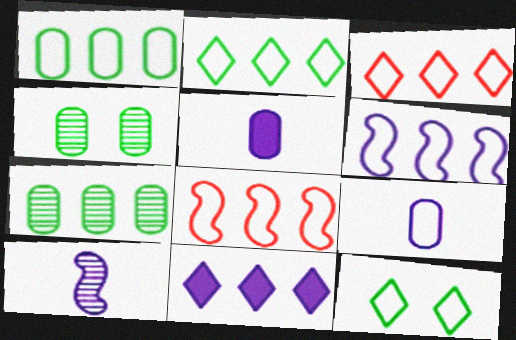[[1, 3, 6], 
[7, 8, 11], 
[8, 9, 12]]